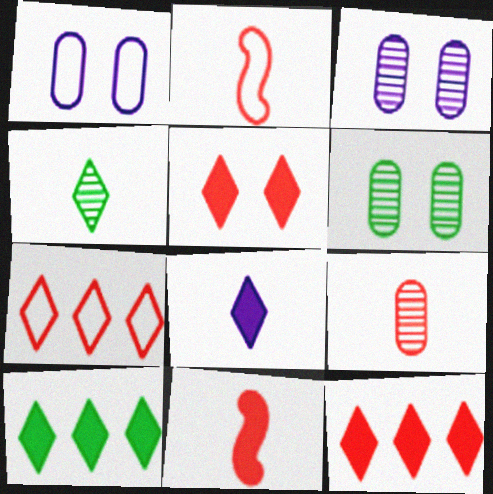[[2, 3, 10], 
[5, 8, 10]]